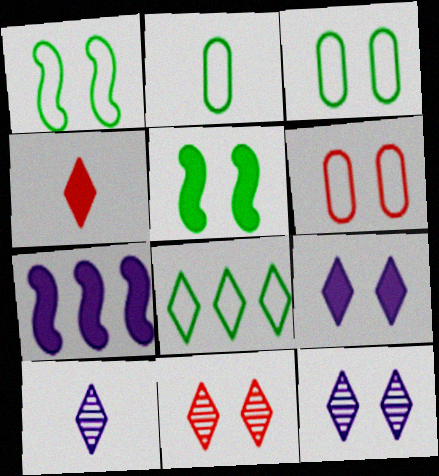[[1, 2, 8], 
[2, 7, 11], 
[4, 8, 12], 
[5, 6, 12]]